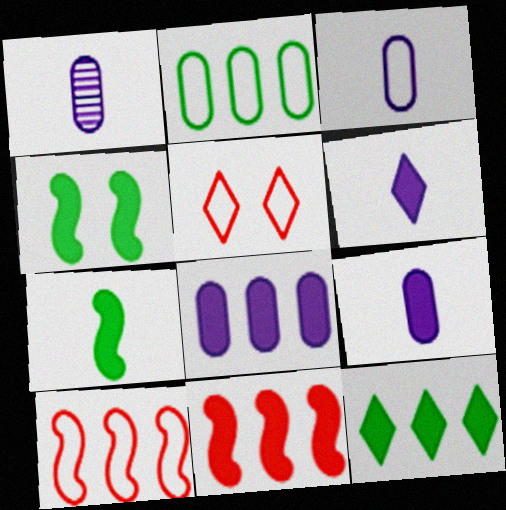[[1, 3, 9], 
[8, 11, 12]]